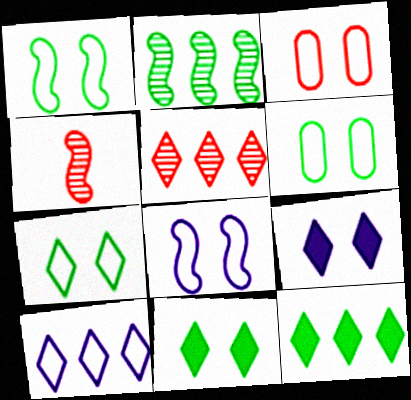[[1, 6, 7], 
[3, 7, 8], 
[5, 10, 12]]